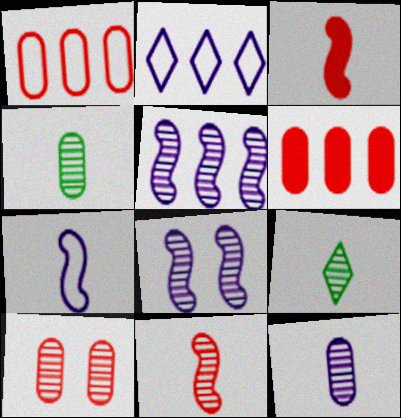[[5, 9, 10], 
[9, 11, 12]]